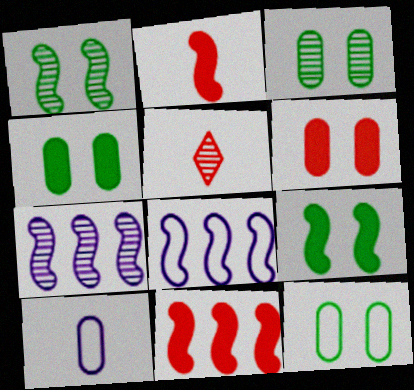[[1, 2, 8], 
[3, 4, 12], 
[3, 5, 7], 
[4, 5, 8]]